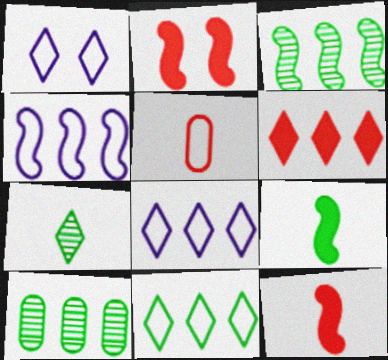[[1, 6, 7], 
[1, 10, 12], 
[4, 6, 10]]